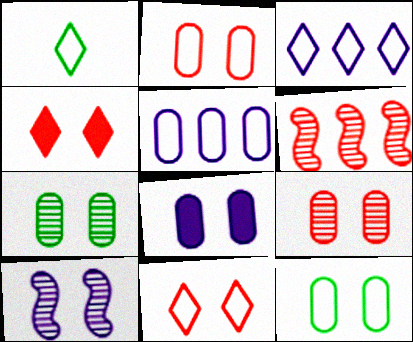[[1, 3, 11], 
[1, 6, 8], 
[2, 7, 8], 
[4, 10, 12], 
[8, 9, 12]]